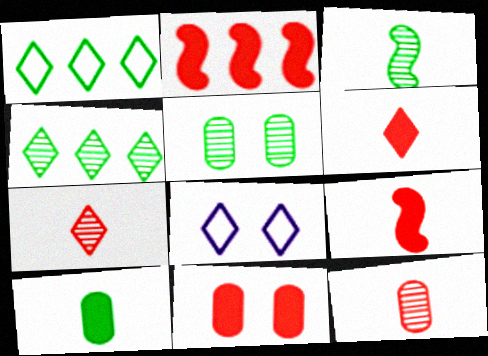[[2, 6, 11], 
[3, 4, 5], 
[4, 6, 8]]